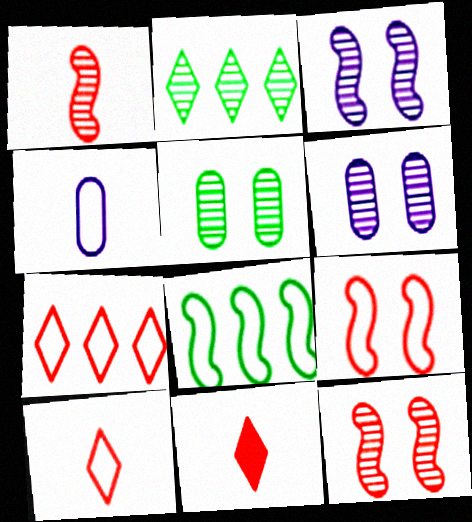[[1, 2, 6], 
[6, 8, 11]]